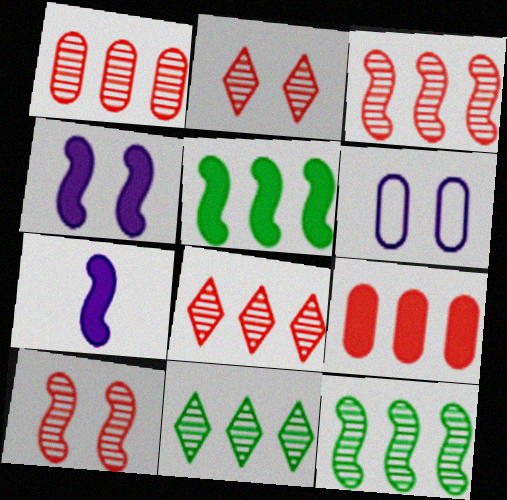[[1, 3, 8]]